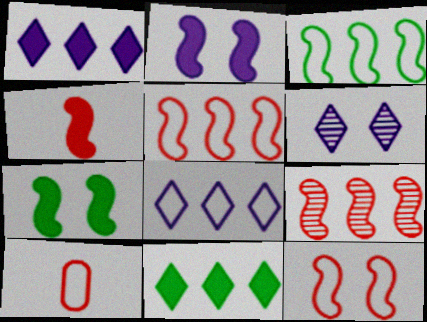[[4, 9, 12]]